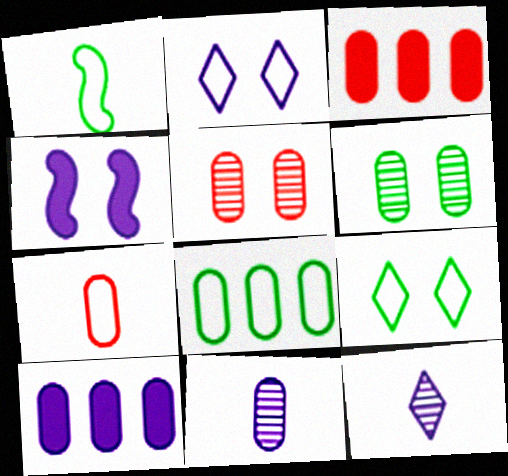[[1, 8, 9], 
[3, 5, 7], 
[4, 5, 9], 
[6, 7, 10]]